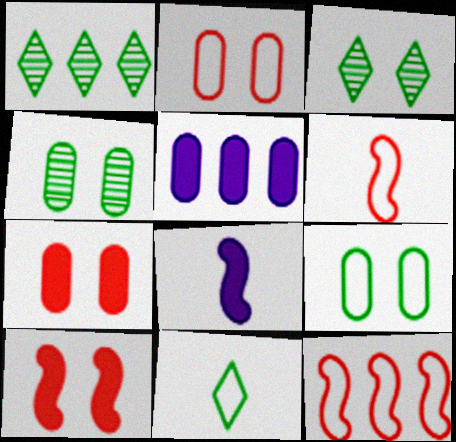[[1, 2, 8], 
[1, 5, 12], 
[3, 5, 6]]